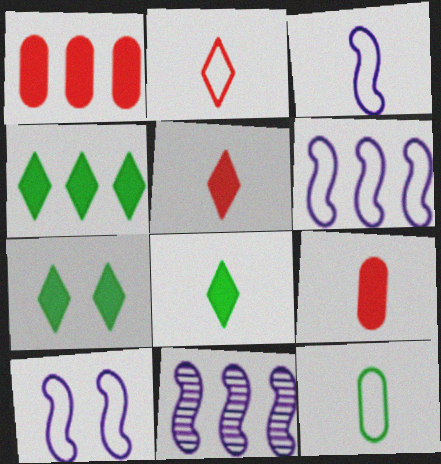[[2, 3, 12], 
[3, 6, 10], 
[4, 7, 8]]